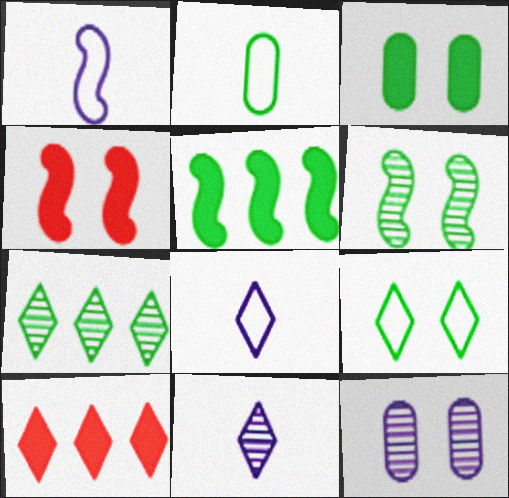[[3, 6, 9], 
[4, 9, 12], 
[9, 10, 11]]